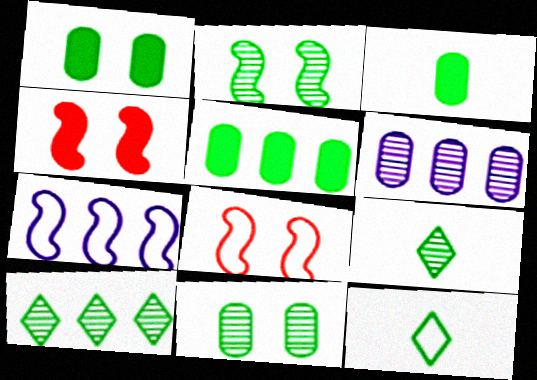[[1, 3, 5], 
[2, 5, 12], 
[4, 6, 12]]